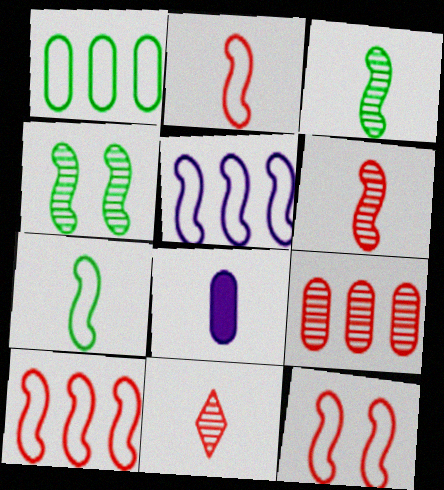[[2, 10, 12], 
[5, 7, 12], 
[7, 8, 11]]